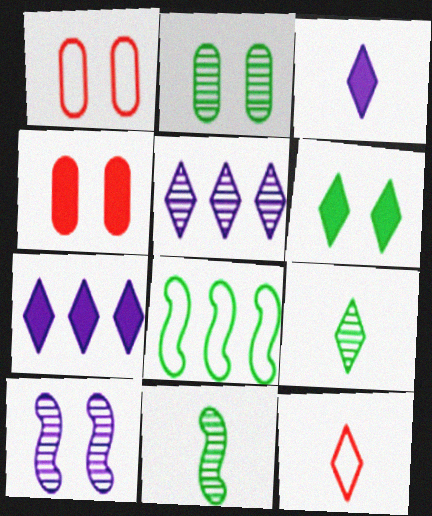[[1, 6, 10], 
[1, 7, 11], 
[3, 9, 12], 
[5, 6, 12]]